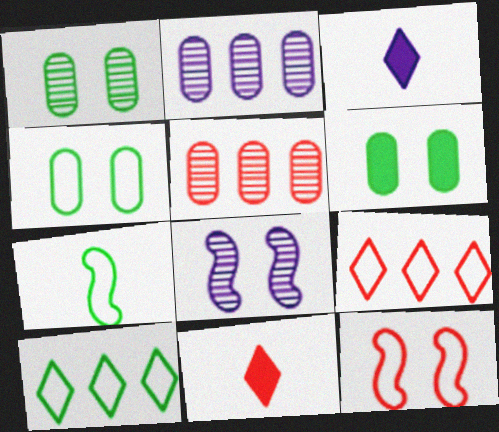[[1, 4, 6], 
[4, 7, 10], 
[5, 11, 12]]